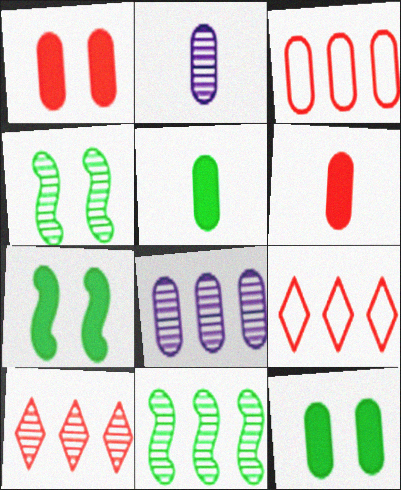[[2, 3, 12], 
[2, 4, 10], 
[2, 7, 9], 
[8, 10, 11]]